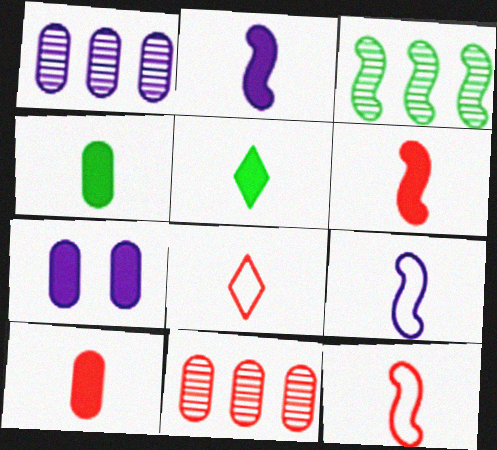[[2, 5, 10], 
[3, 7, 8]]